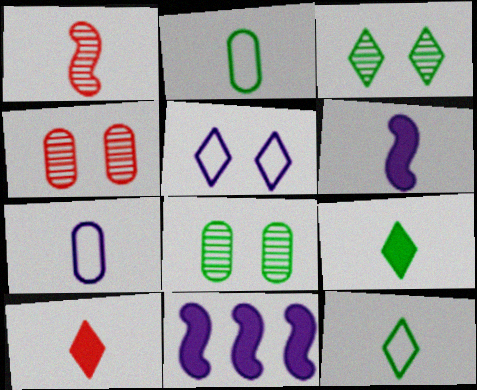[[1, 7, 9], 
[4, 11, 12]]